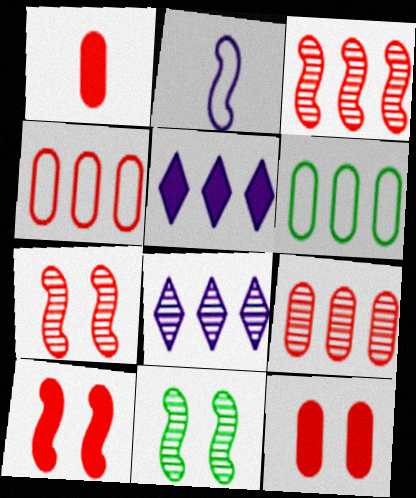[[3, 5, 6]]